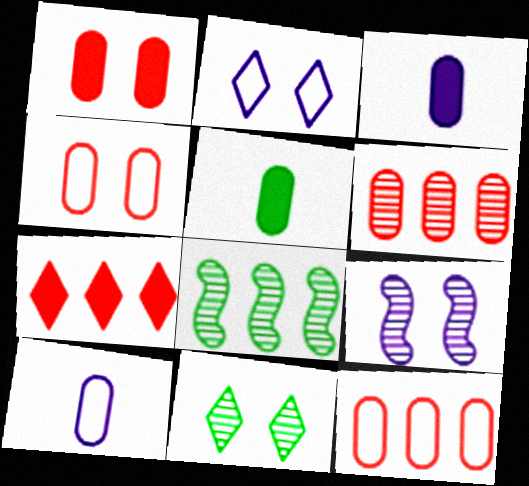[]